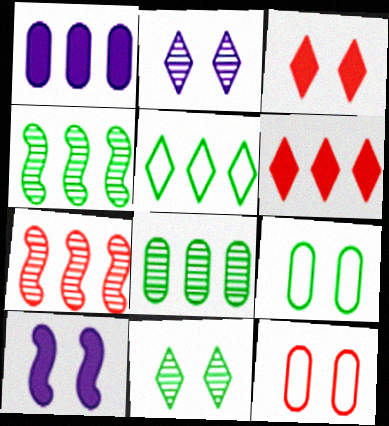[[1, 5, 7], 
[10, 11, 12]]